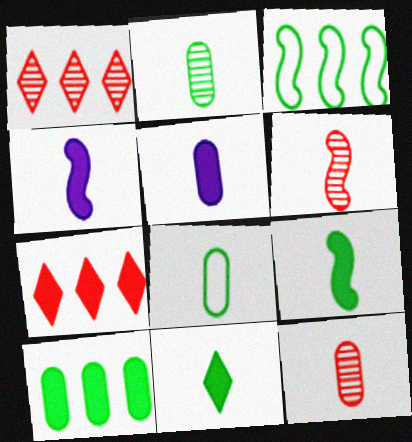[[5, 8, 12]]